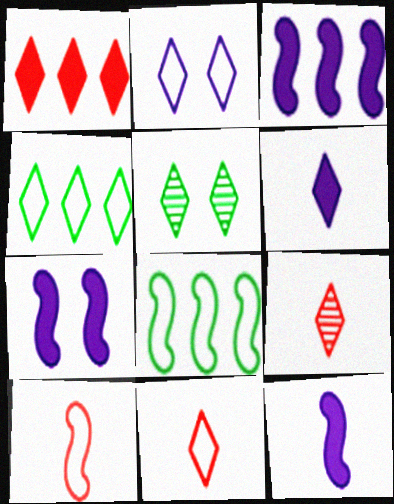[[2, 4, 11], 
[3, 7, 12]]